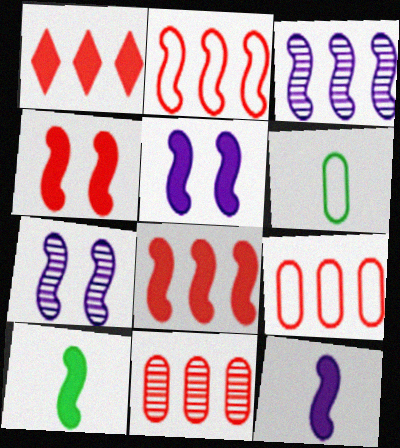[[1, 2, 11], 
[1, 6, 7], 
[2, 7, 10], 
[5, 8, 10]]